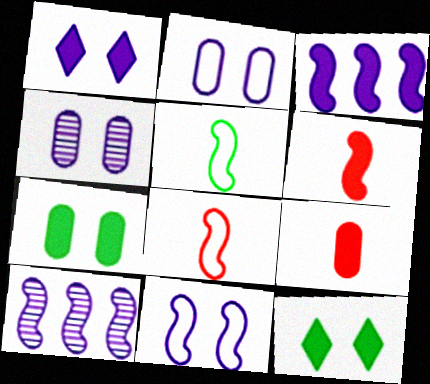[[1, 4, 11], 
[3, 9, 12]]